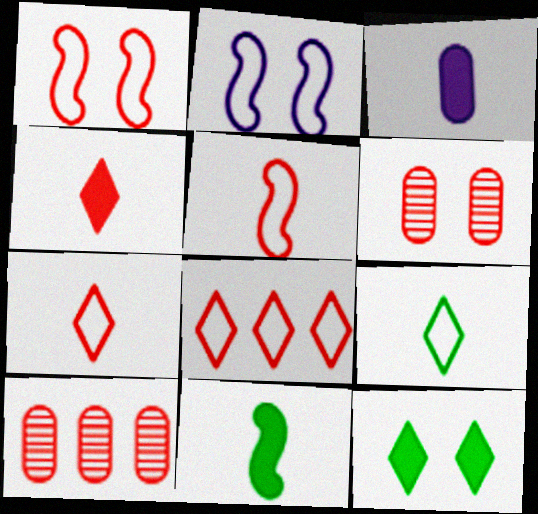[[1, 4, 10], 
[2, 6, 12], 
[3, 4, 11]]